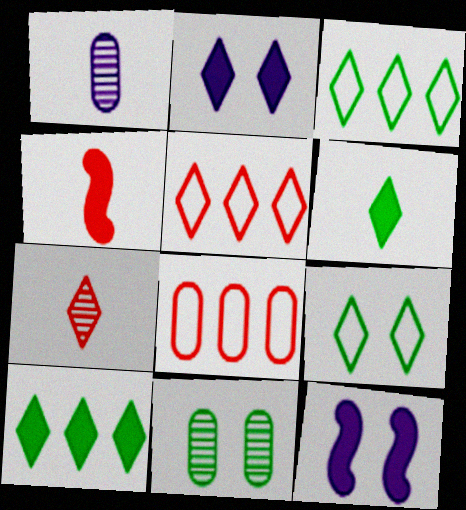[[2, 3, 7]]